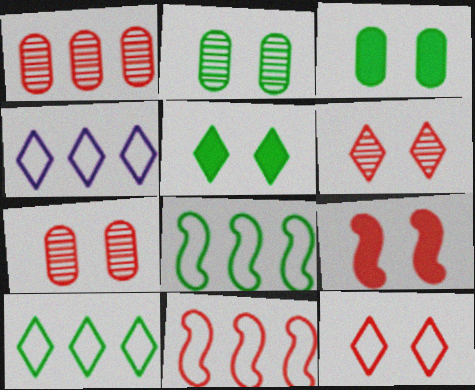[[7, 9, 12]]